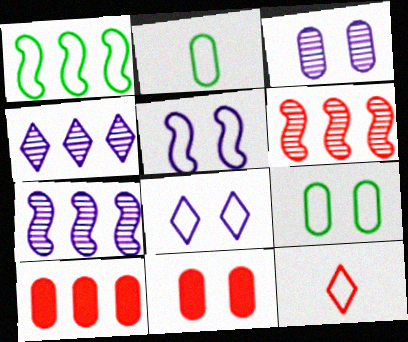[[1, 4, 10], 
[2, 3, 10], 
[3, 9, 11], 
[6, 11, 12]]